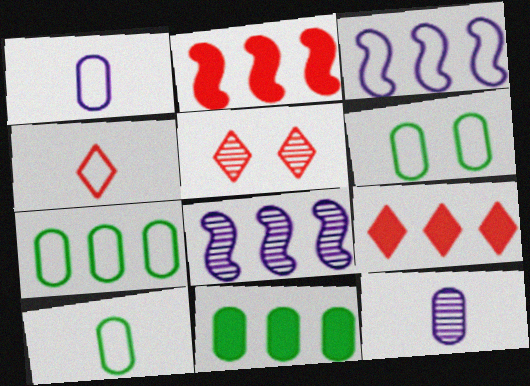[[3, 4, 6], 
[4, 5, 9], 
[6, 7, 10], 
[7, 8, 9]]